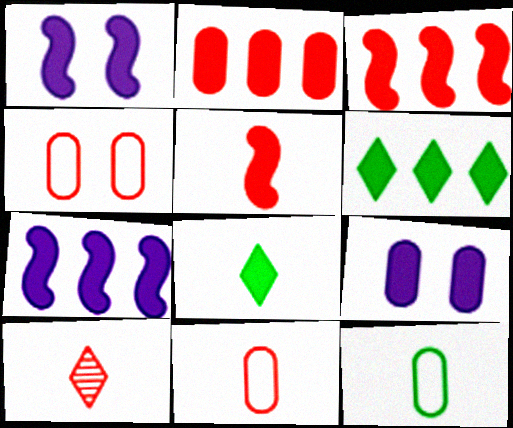[[1, 2, 8], 
[2, 6, 7], 
[3, 4, 10], 
[3, 8, 9], 
[5, 6, 9], 
[5, 10, 11]]